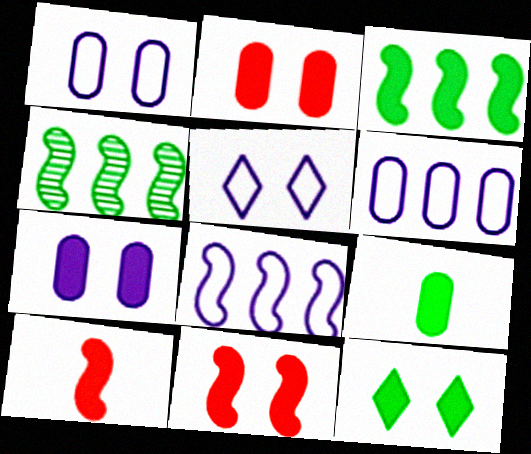[[3, 9, 12], 
[7, 11, 12]]